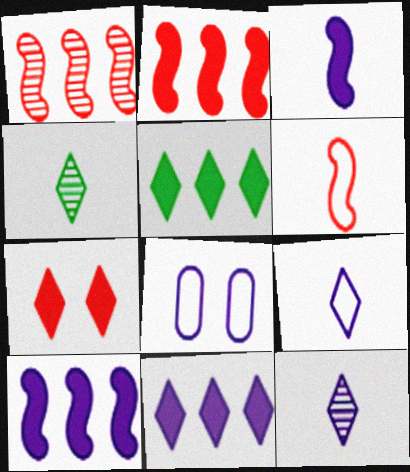[[2, 4, 8], 
[8, 10, 12]]